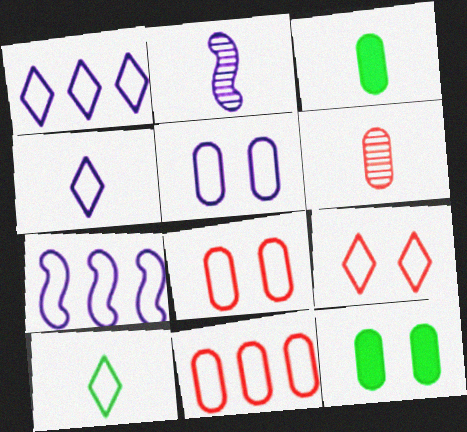[[1, 9, 10], 
[4, 5, 7], 
[7, 8, 10]]